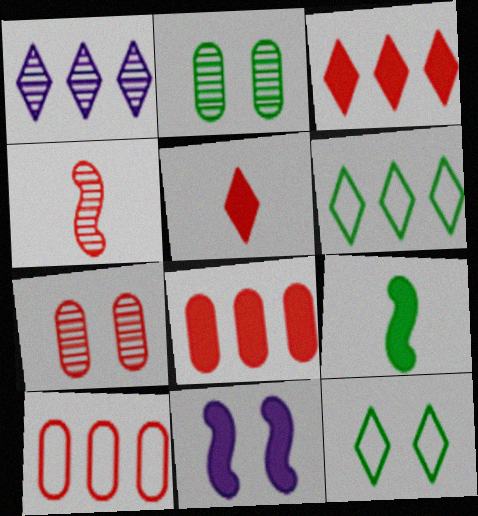[[1, 2, 4], 
[1, 3, 6], 
[1, 5, 12], 
[2, 6, 9], 
[7, 11, 12]]